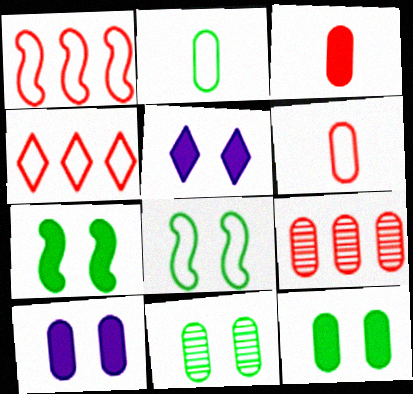[[2, 9, 10]]